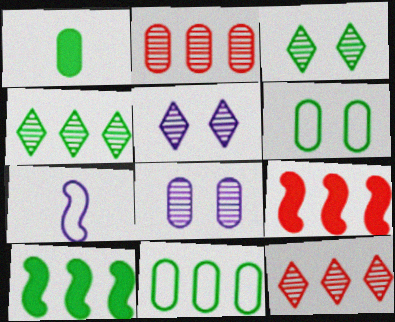[[4, 10, 11]]